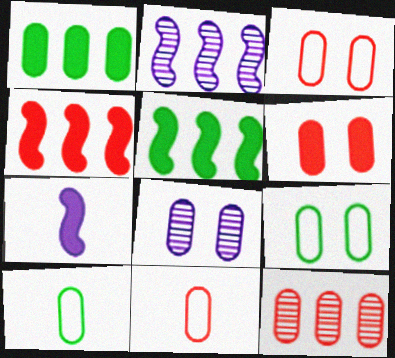[[1, 8, 11], 
[6, 8, 9], 
[6, 11, 12]]